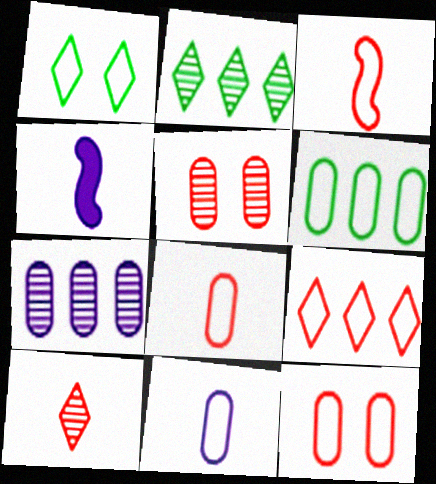[[2, 4, 12], 
[3, 9, 12], 
[6, 11, 12]]